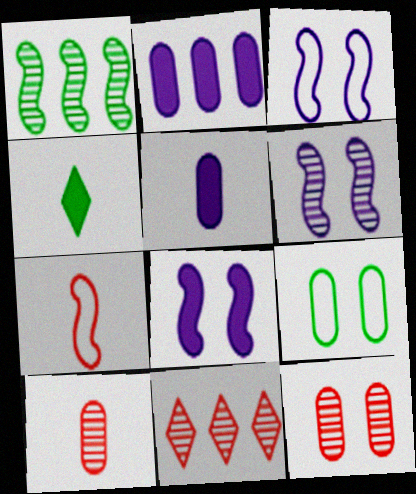[[1, 4, 9], 
[1, 7, 8], 
[2, 9, 10], 
[3, 6, 8]]